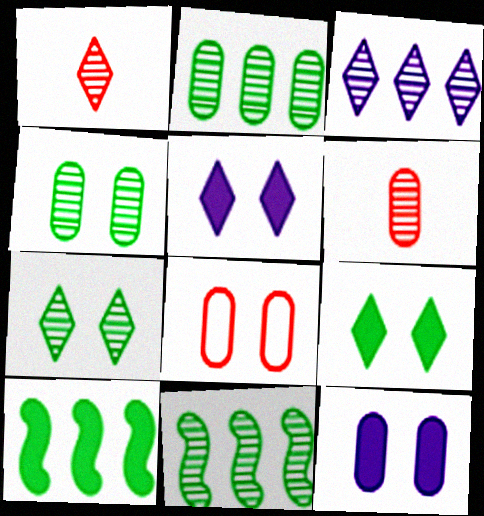[[1, 3, 7], 
[4, 8, 12]]